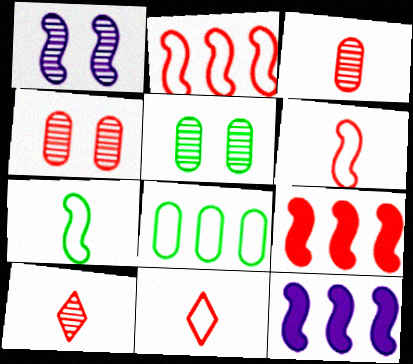[[1, 7, 9], 
[4, 9, 11], 
[5, 11, 12]]